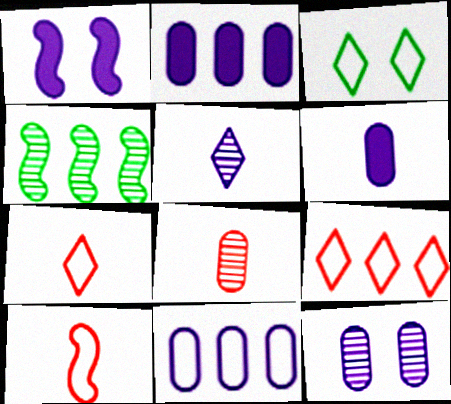[[1, 4, 10], 
[1, 5, 11], 
[2, 4, 9], 
[3, 10, 11], 
[6, 11, 12]]